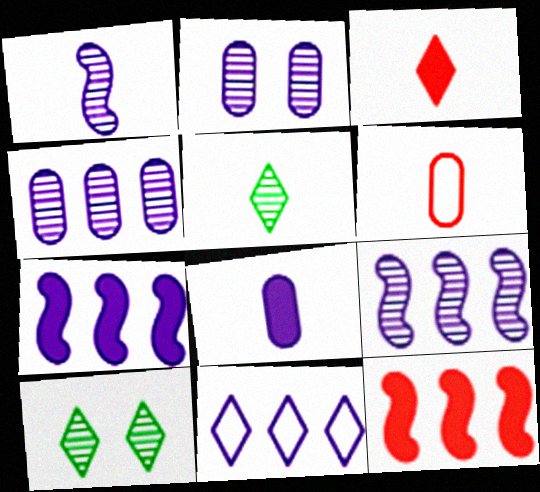[[3, 10, 11], 
[4, 7, 11], 
[6, 7, 10]]